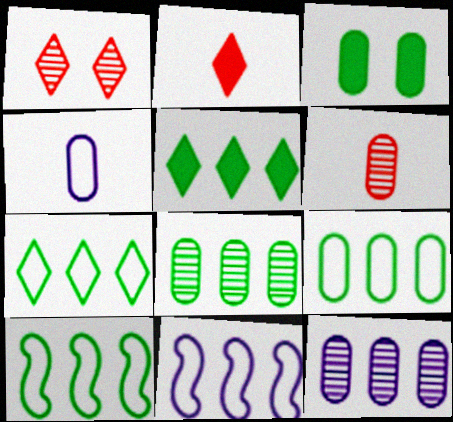[[5, 8, 10], 
[7, 9, 10]]